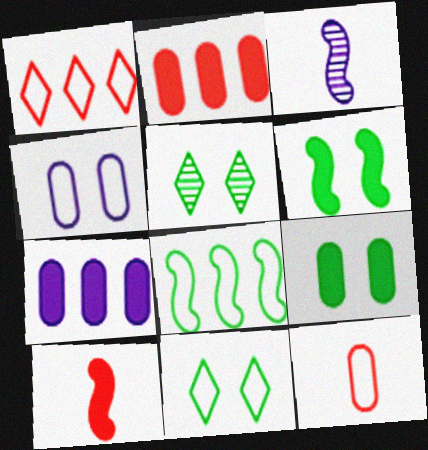[[1, 3, 9], 
[2, 3, 11]]